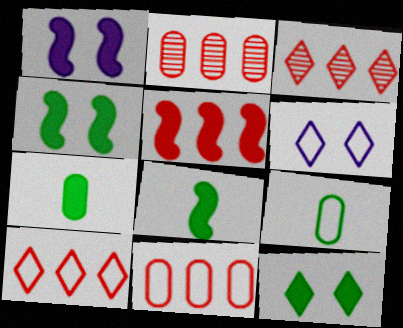[[1, 3, 9], 
[1, 5, 8], 
[2, 5, 10], 
[2, 6, 8], 
[3, 5, 11]]